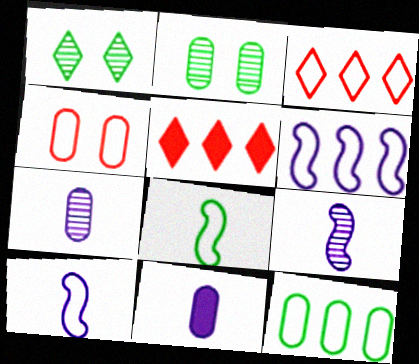[[2, 5, 10], 
[3, 6, 12]]